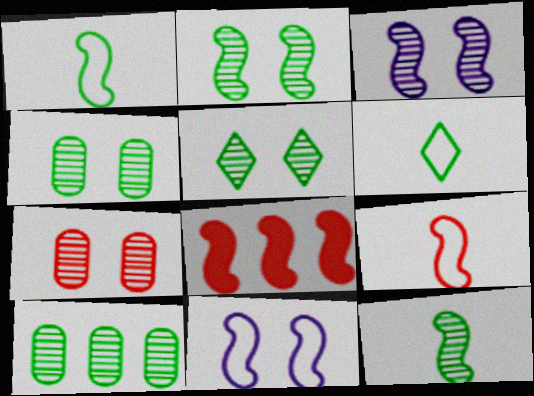[[1, 3, 8], 
[2, 4, 5], 
[3, 5, 7], 
[5, 10, 12], 
[8, 11, 12]]